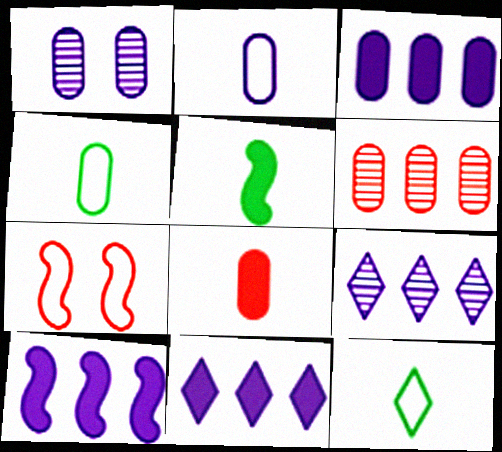[[1, 2, 3], 
[3, 10, 11]]